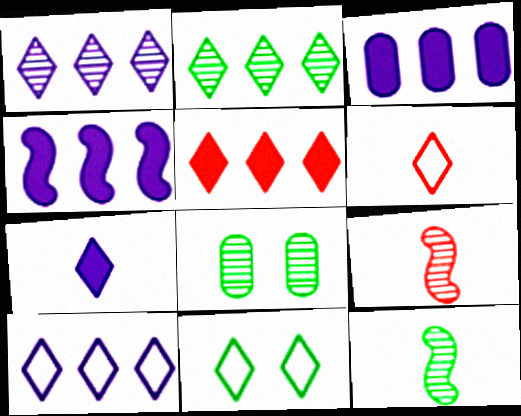[[1, 8, 9], 
[2, 5, 10], 
[2, 8, 12], 
[3, 9, 11], 
[4, 6, 8], 
[6, 10, 11]]